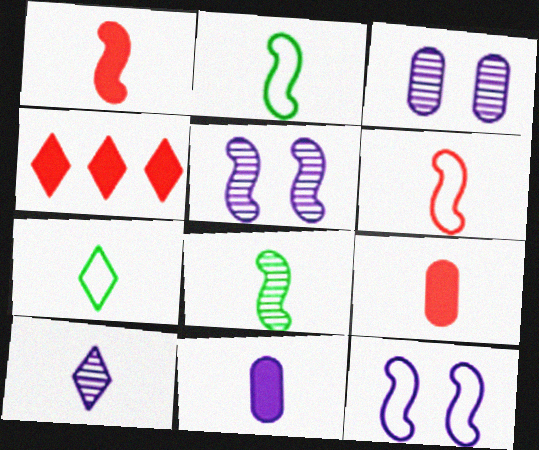[[2, 3, 4], 
[2, 9, 10]]